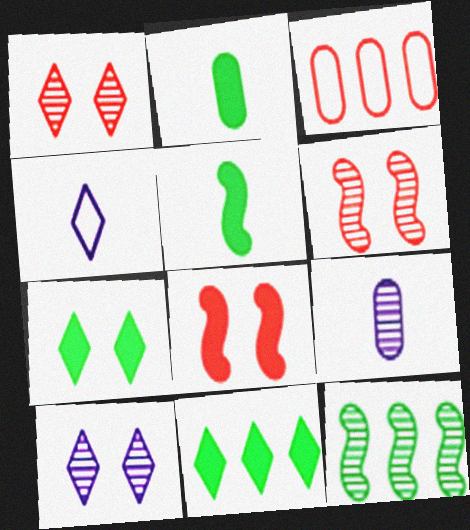[[1, 4, 11], 
[1, 9, 12], 
[3, 5, 10]]